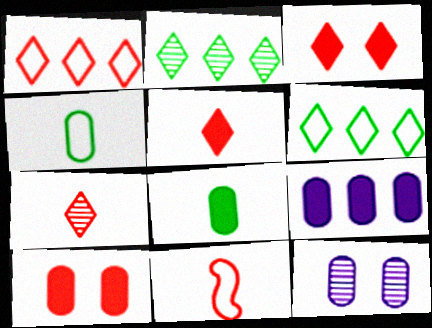[[1, 3, 7], 
[8, 9, 10]]